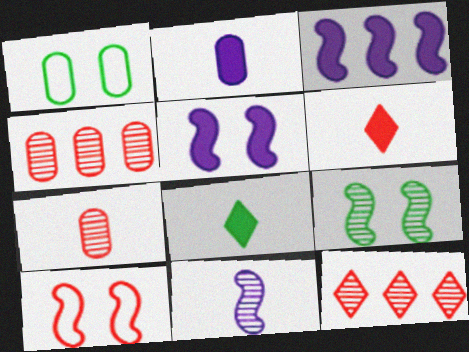[[1, 2, 4], 
[4, 6, 10], 
[5, 9, 10]]